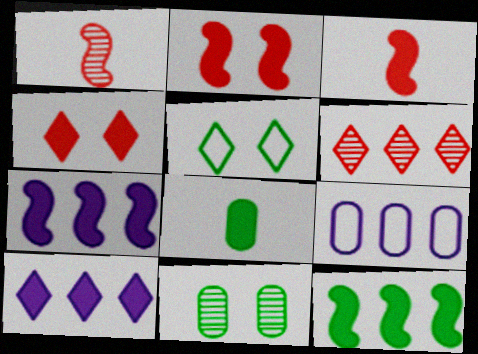[[2, 8, 10], 
[4, 7, 8], 
[6, 9, 12]]